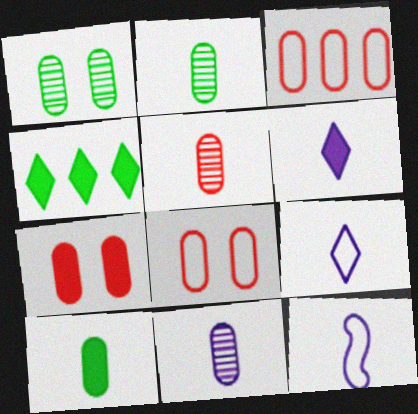[[2, 5, 11], 
[3, 5, 7], 
[6, 11, 12]]